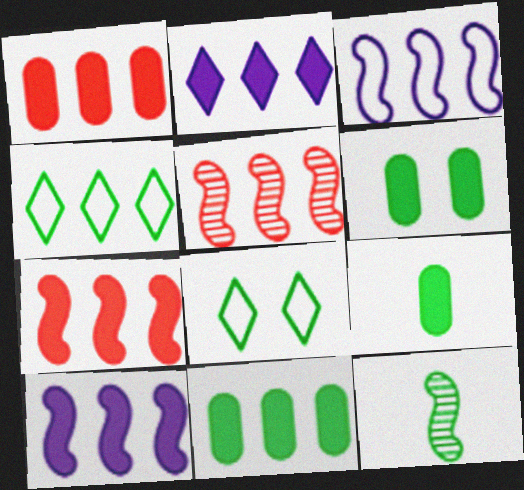[[2, 7, 11], 
[4, 6, 12], 
[6, 9, 11], 
[8, 11, 12]]